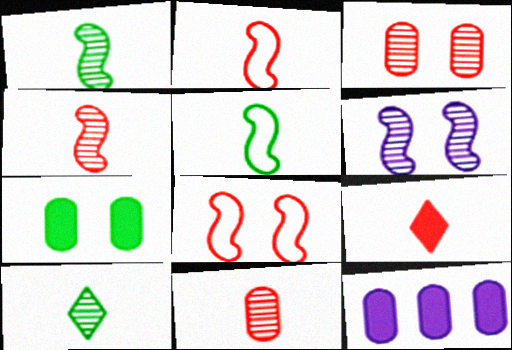[[2, 9, 11], 
[8, 10, 12]]